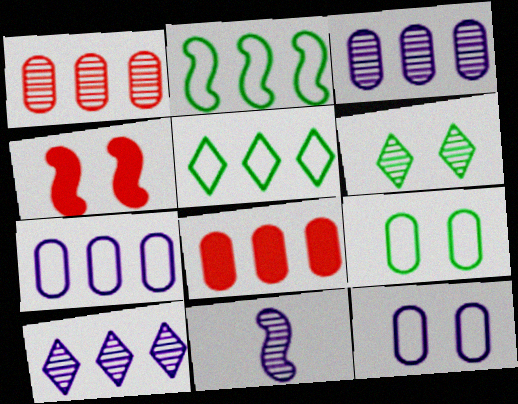[[1, 6, 11], 
[2, 4, 11], 
[2, 8, 10], 
[4, 6, 12]]